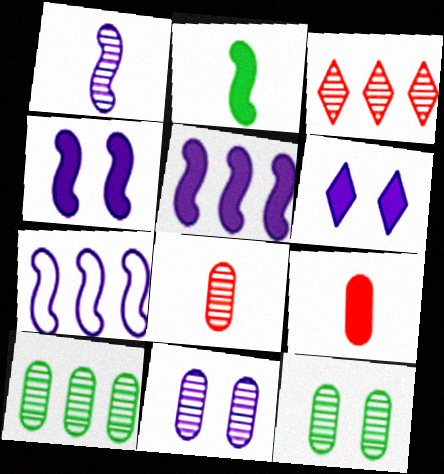[[1, 3, 12], 
[1, 4, 7], 
[8, 10, 11]]